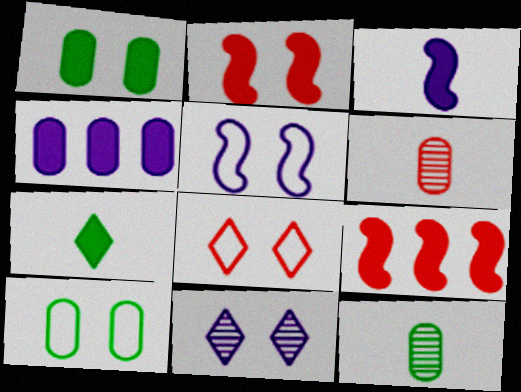[[2, 4, 7], 
[2, 10, 11], 
[4, 6, 10], 
[5, 8, 10], 
[6, 8, 9]]